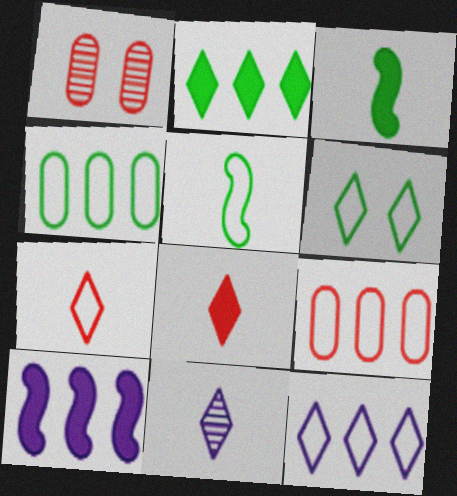[[1, 3, 12], 
[4, 5, 6], 
[6, 7, 12]]